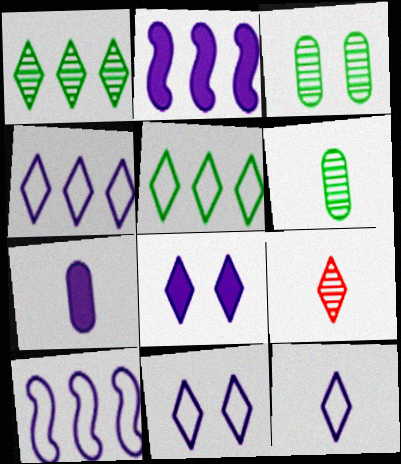[[2, 7, 8], 
[4, 11, 12], 
[5, 8, 9]]